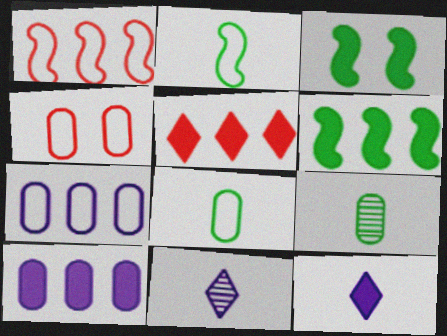[[4, 6, 11], 
[4, 7, 8], 
[4, 9, 10], 
[5, 6, 10]]